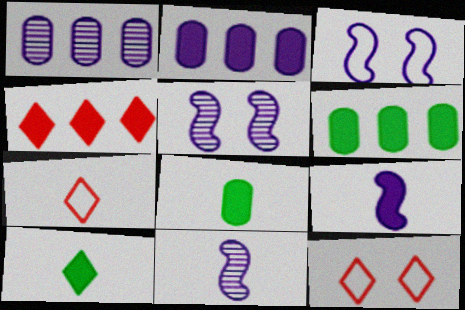[[5, 6, 7], 
[6, 11, 12], 
[7, 8, 11]]